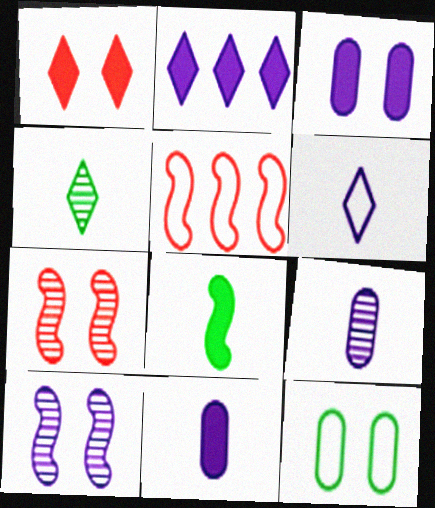[[1, 10, 12], 
[3, 4, 5], 
[5, 6, 12], 
[5, 8, 10]]